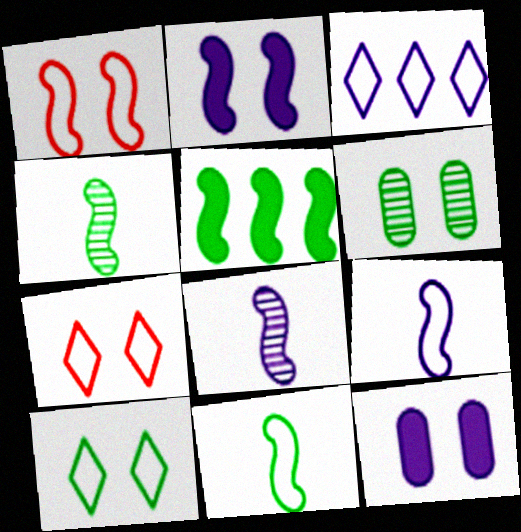[[1, 5, 8], 
[2, 6, 7], 
[3, 8, 12]]